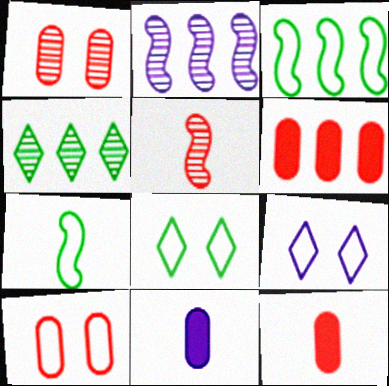[[2, 8, 12], 
[2, 9, 11]]